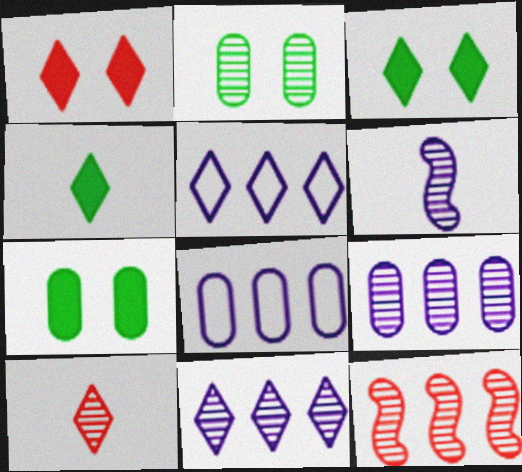[[3, 5, 10]]